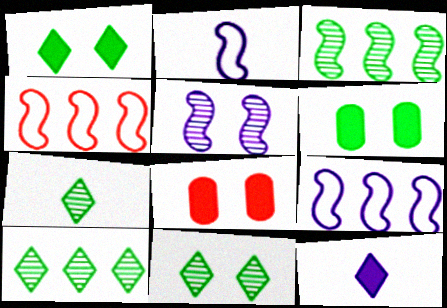[[2, 8, 10], 
[7, 8, 9], 
[7, 10, 11]]